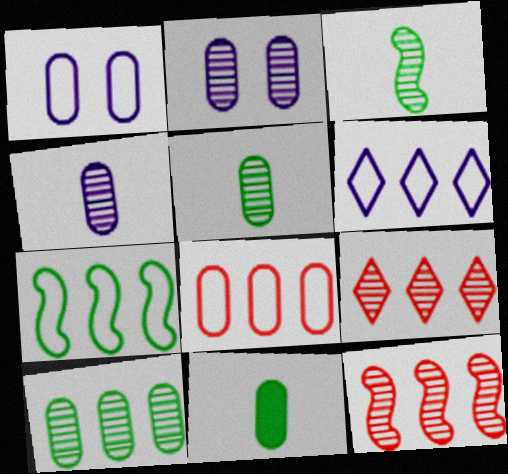[[2, 3, 9], 
[2, 8, 11], 
[6, 7, 8]]